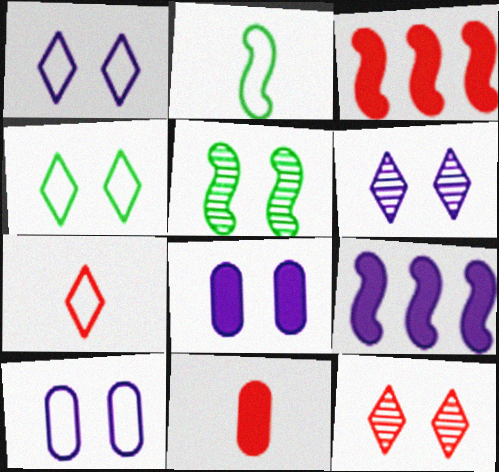[]